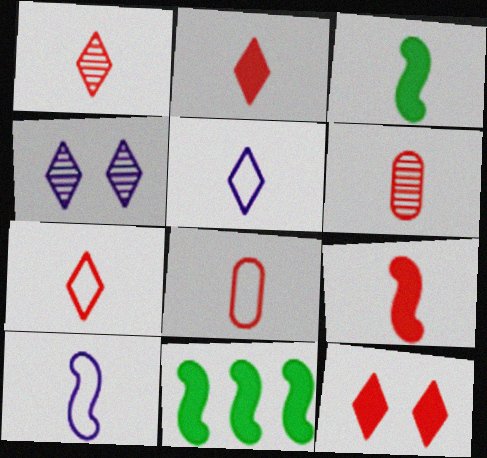[[1, 2, 7], 
[1, 8, 9], 
[3, 5, 6], 
[4, 8, 11], 
[6, 7, 9]]